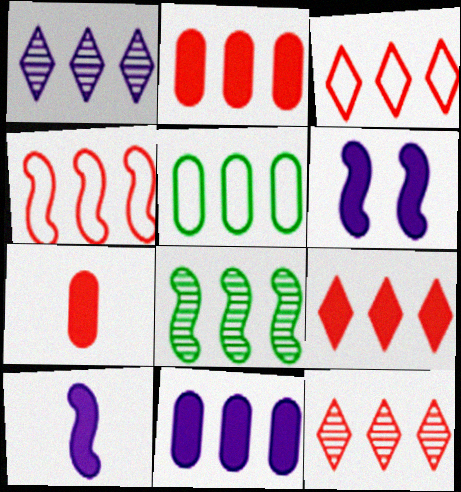[[2, 4, 12], 
[3, 8, 11], 
[3, 9, 12]]